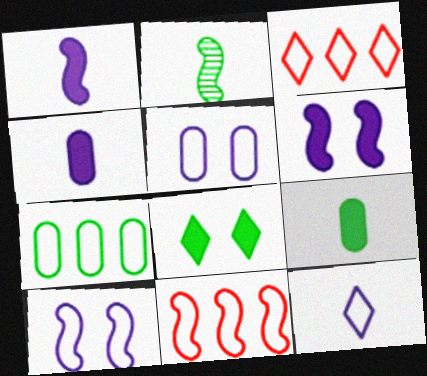[[2, 6, 11], 
[2, 7, 8]]